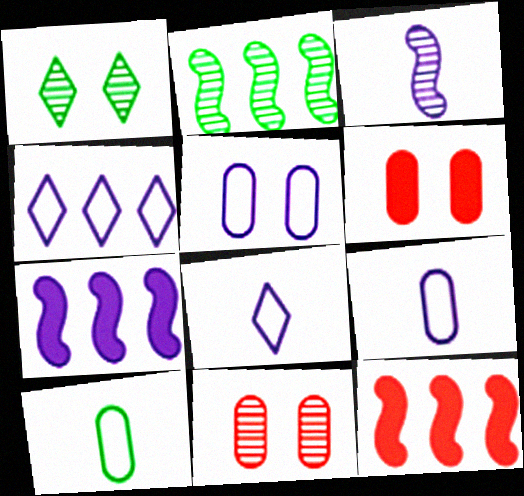[[1, 9, 12], 
[2, 6, 8]]